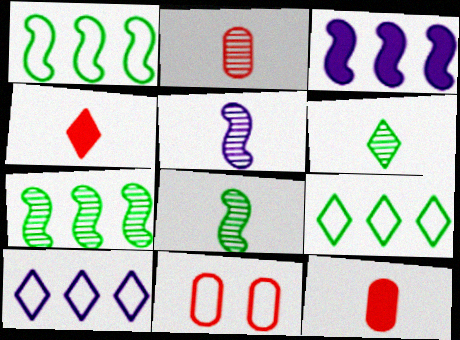[[2, 5, 6], 
[3, 6, 11]]